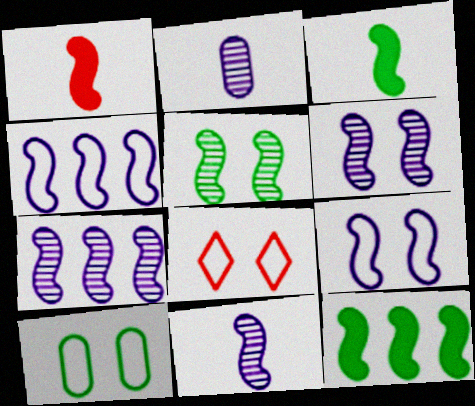[[1, 4, 5], 
[2, 8, 12], 
[6, 7, 11], 
[8, 9, 10]]